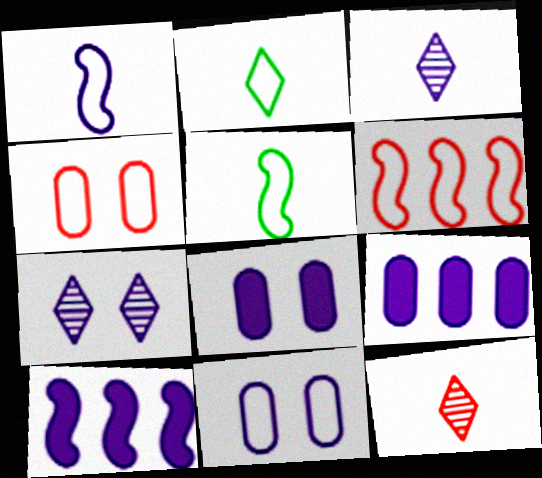[[1, 7, 9], 
[2, 6, 11], 
[3, 10, 11]]